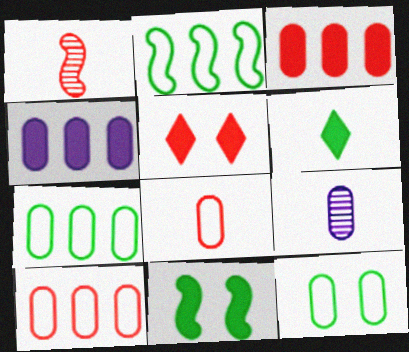[[1, 5, 10], 
[2, 5, 9], 
[3, 9, 12]]